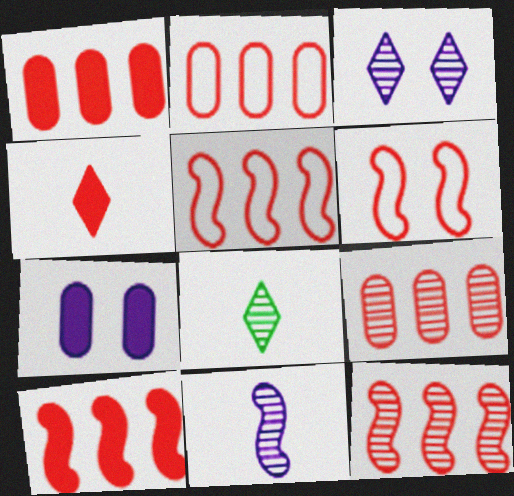[[1, 2, 9], 
[4, 6, 9], 
[5, 7, 8], 
[5, 10, 12]]